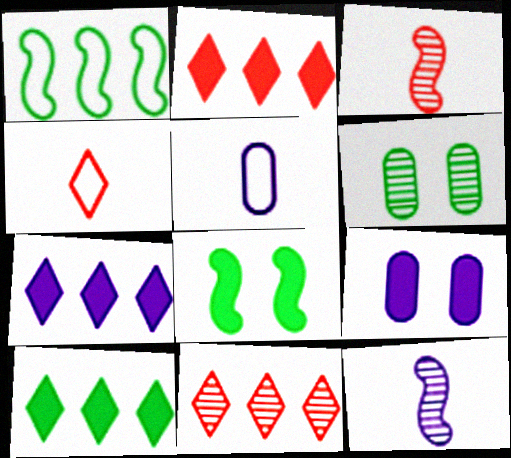[[2, 7, 10], 
[5, 8, 11], 
[6, 11, 12]]